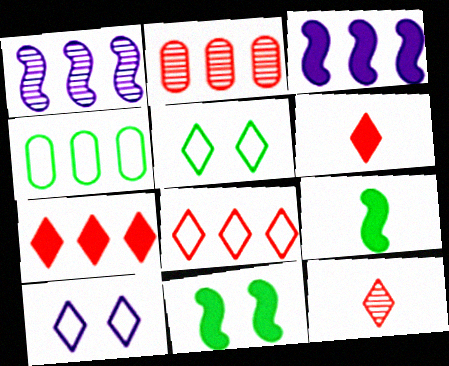[[1, 4, 7], 
[2, 9, 10]]